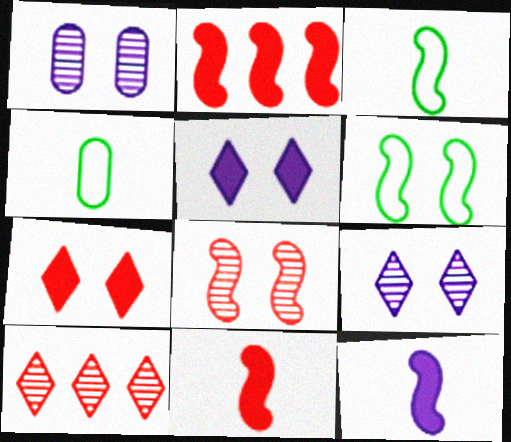[[1, 6, 7], 
[2, 4, 9]]